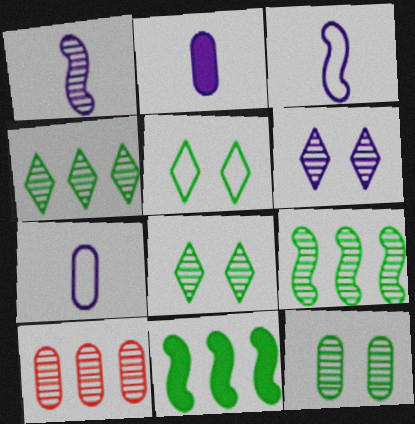[[1, 8, 10]]